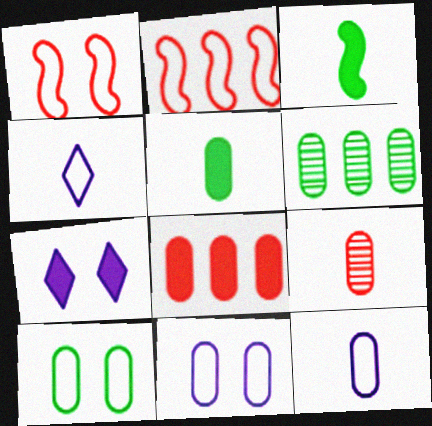[[2, 4, 10], 
[3, 4, 9], 
[3, 7, 8], 
[5, 6, 10], 
[5, 9, 12]]